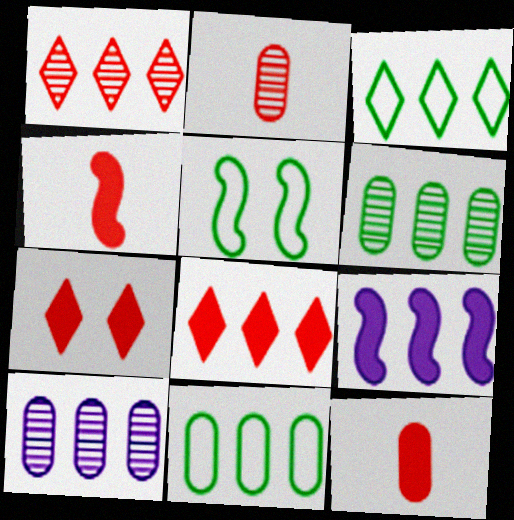[[1, 9, 11]]